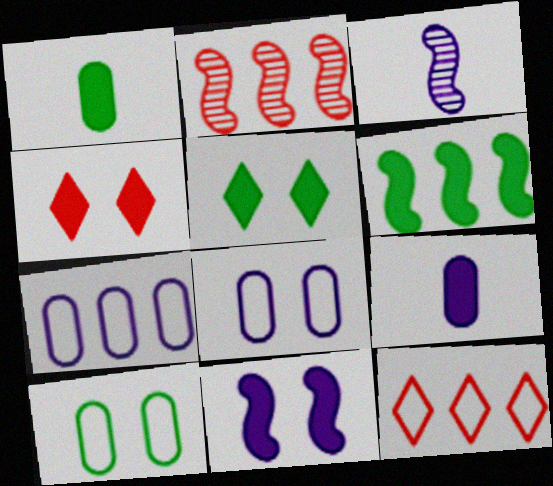[[1, 5, 6], 
[4, 6, 9]]